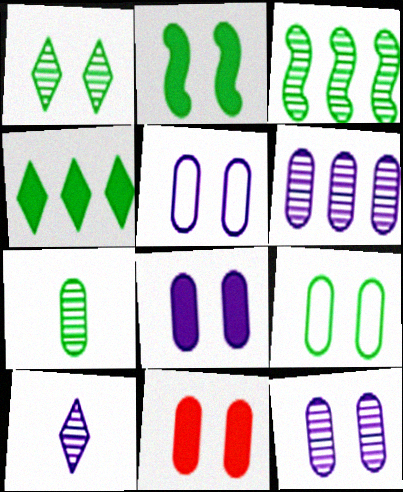[[1, 2, 9], 
[1, 3, 7], 
[5, 8, 12], 
[9, 11, 12]]